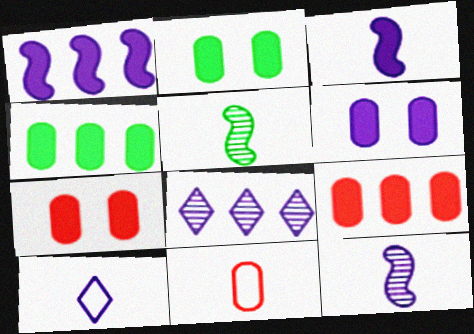[[2, 6, 7]]